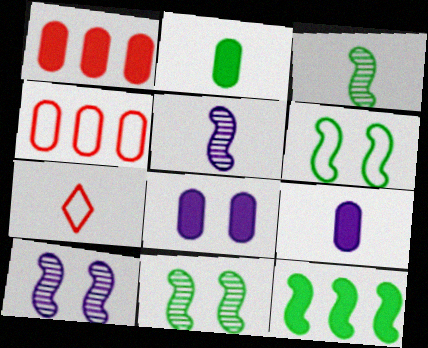[[1, 2, 8], 
[2, 5, 7], 
[3, 6, 12], 
[3, 7, 9]]